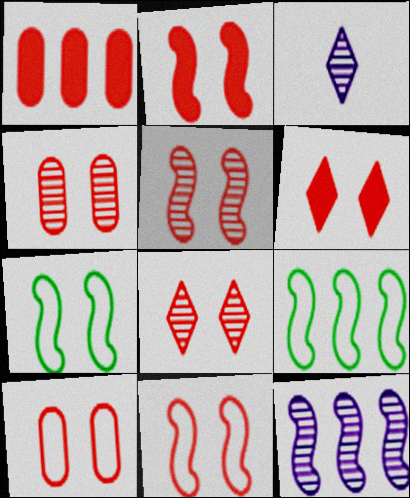[[1, 3, 7], 
[2, 5, 11], 
[2, 8, 10], 
[4, 5, 8], 
[4, 6, 11], 
[5, 6, 10]]